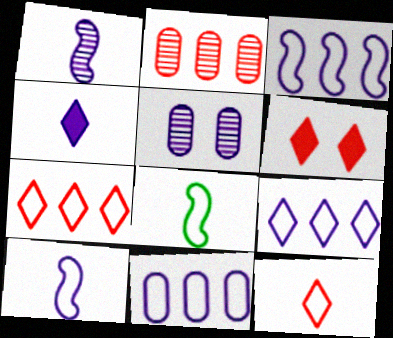[[3, 4, 5], 
[3, 9, 11]]